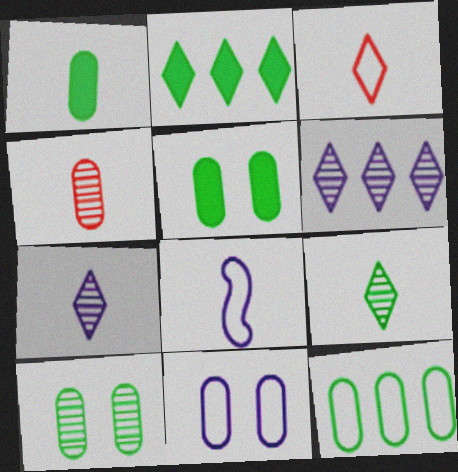[[1, 10, 12]]